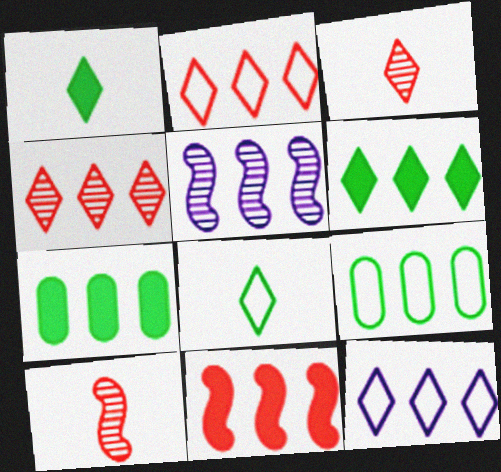[[2, 5, 7], 
[4, 6, 12]]